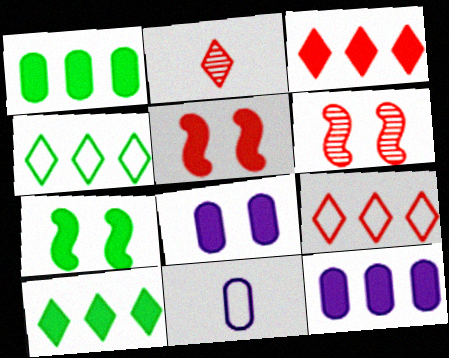[[6, 10, 11]]